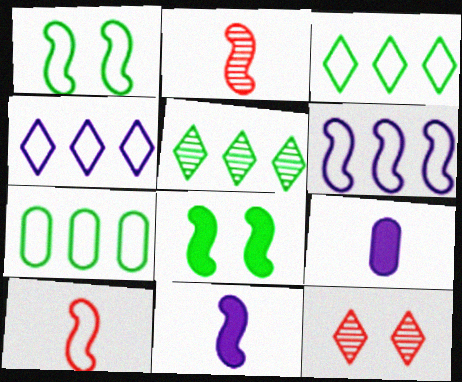[[1, 6, 10], 
[2, 6, 8], 
[7, 11, 12]]